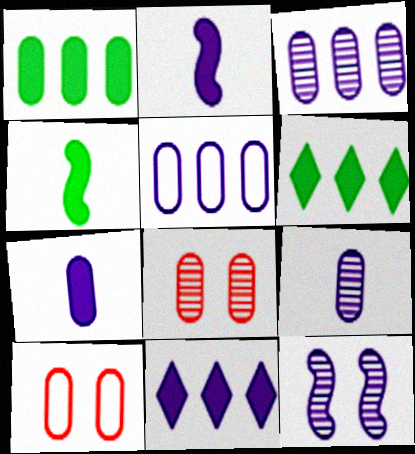[[1, 9, 10]]